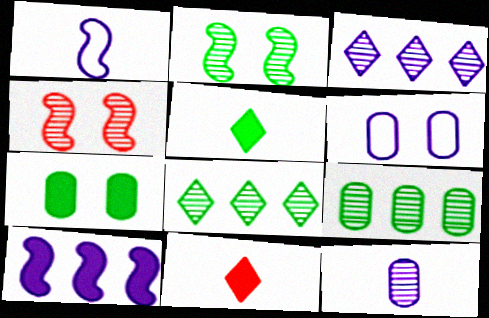[[4, 8, 12], 
[7, 10, 11]]